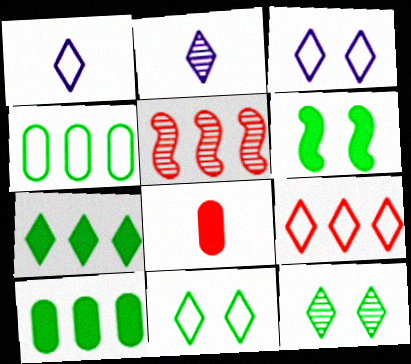[[1, 9, 11]]